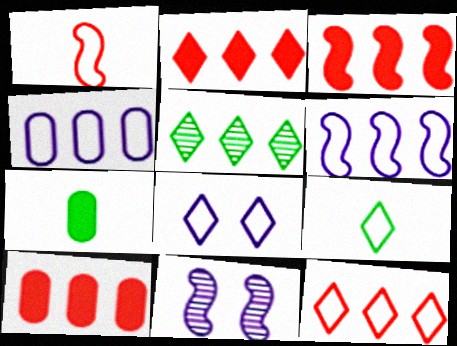[[2, 3, 10], 
[3, 4, 5], 
[5, 6, 10], 
[7, 11, 12], 
[8, 9, 12], 
[9, 10, 11]]